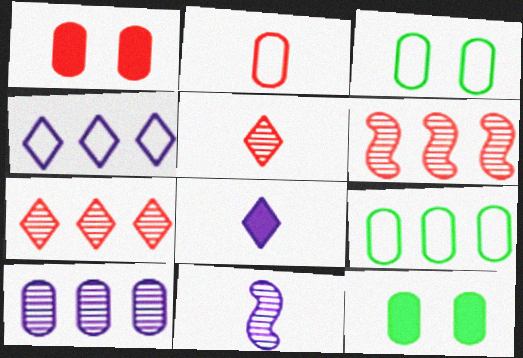[[2, 10, 12], 
[3, 6, 8]]